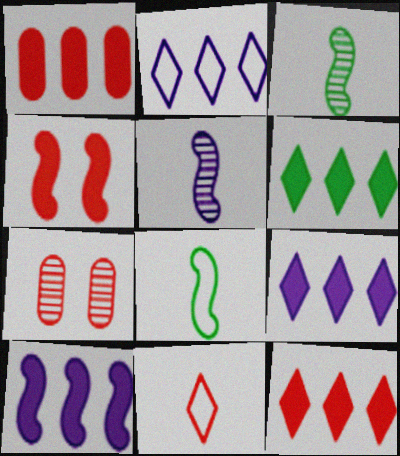[[1, 6, 10], 
[6, 9, 12], 
[7, 8, 9]]